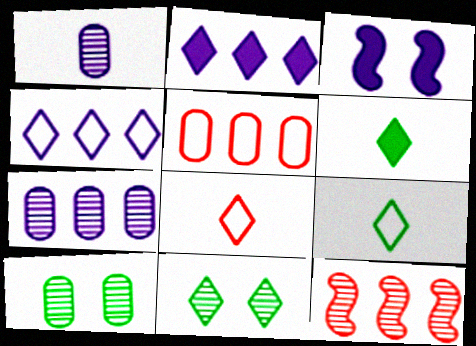[[1, 3, 4], 
[1, 11, 12], 
[2, 8, 11]]